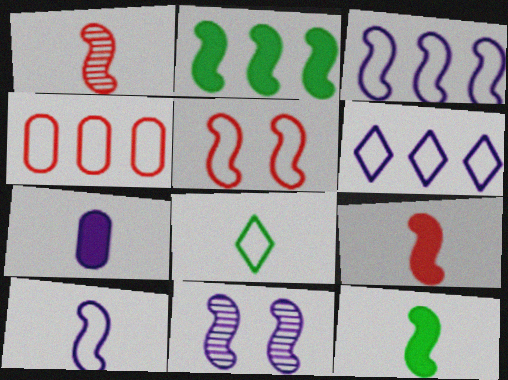[[1, 7, 8], 
[1, 10, 12], 
[6, 7, 11]]